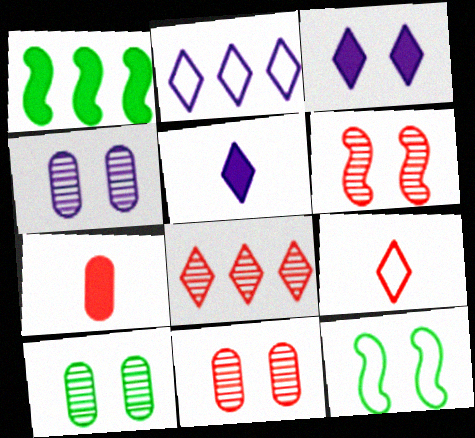[[1, 3, 7], 
[1, 4, 9], 
[3, 11, 12], 
[4, 10, 11]]